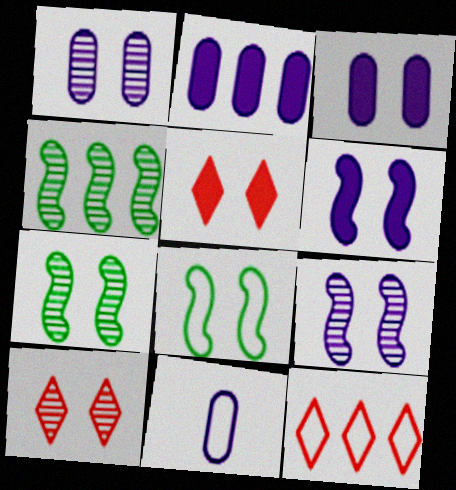[[1, 2, 11], 
[1, 5, 8], 
[1, 7, 10], 
[2, 4, 12], 
[3, 8, 10], 
[4, 5, 11], 
[8, 11, 12]]